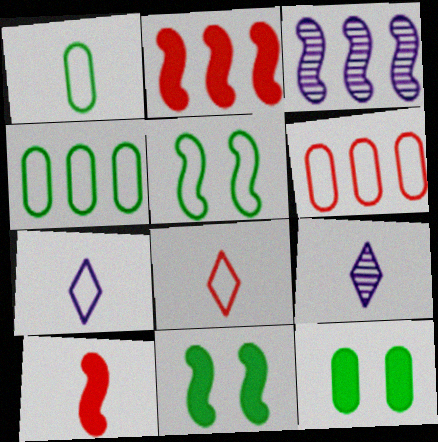[[1, 9, 10], 
[3, 5, 10], 
[3, 8, 12], 
[5, 6, 7], 
[6, 9, 11]]